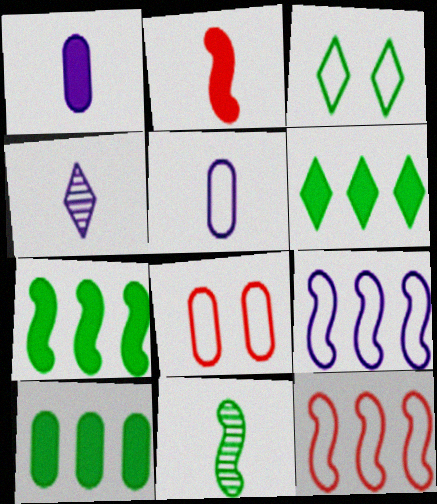[[3, 5, 12], 
[3, 10, 11], 
[4, 7, 8], 
[6, 7, 10]]